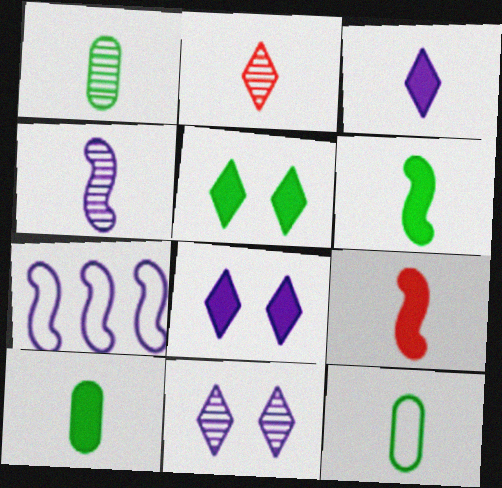[[1, 2, 4], 
[1, 10, 12], 
[3, 9, 10]]